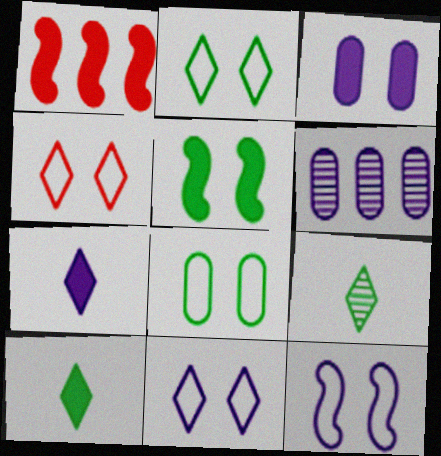[[1, 3, 10], 
[2, 4, 11], 
[4, 8, 12], 
[6, 7, 12]]